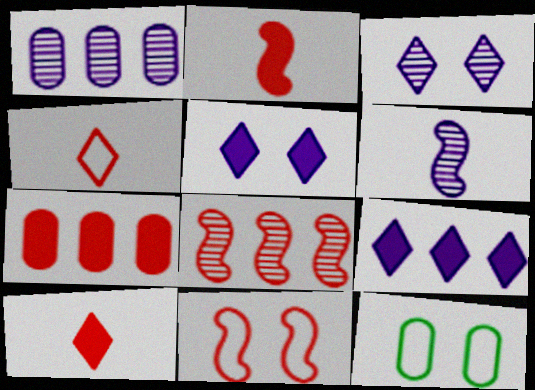[[1, 3, 6], 
[2, 8, 11]]